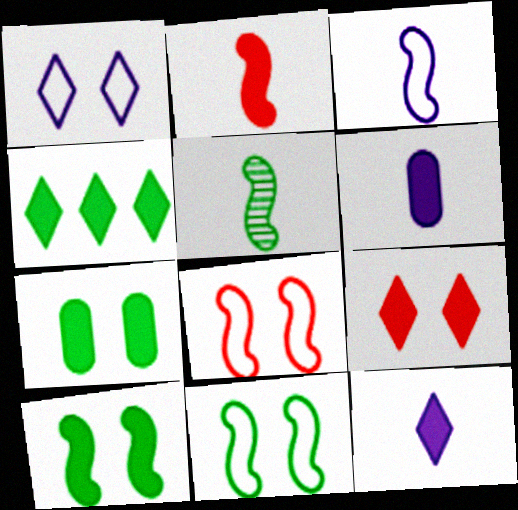[[2, 3, 5], 
[4, 9, 12]]